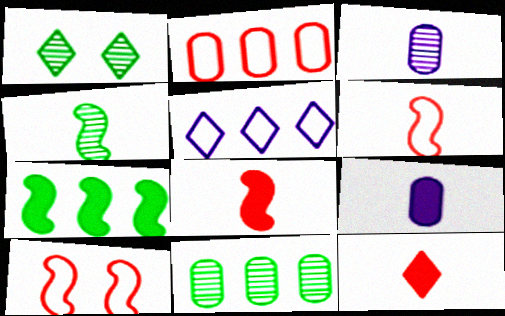[[1, 4, 11], 
[1, 5, 12]]